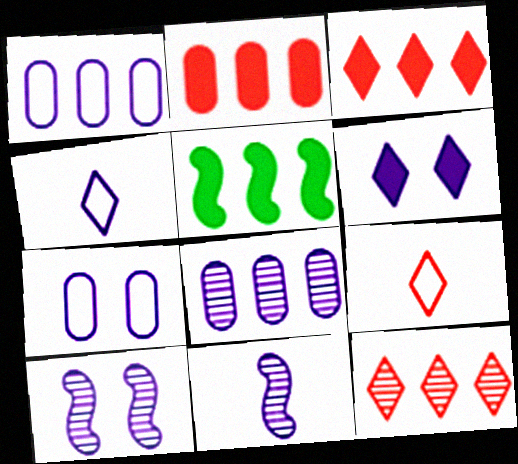[[1, 5, 12], 
[1, 6, 11], 
[6, 7, 10]]